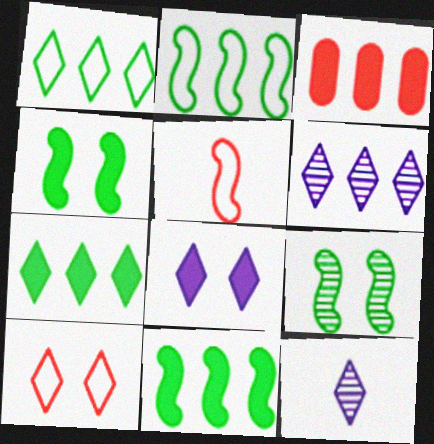[[2, 3, 6], 
[7, 10, 12]]